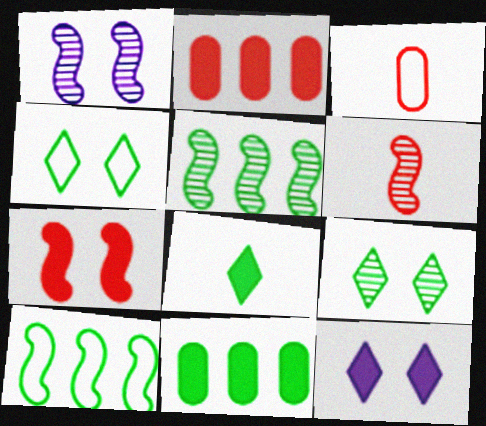[[1, 5, 6], 
[3, 5, 12]]